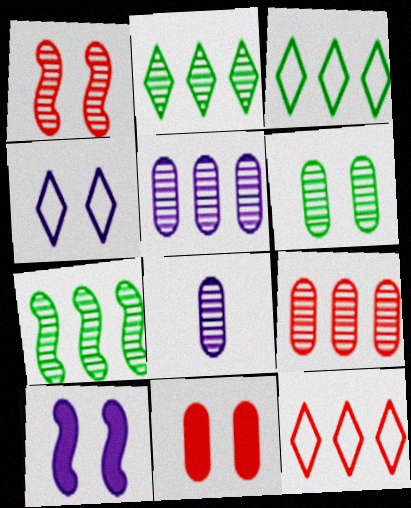[[1, 2, 8], 
[6, 8, 9]]